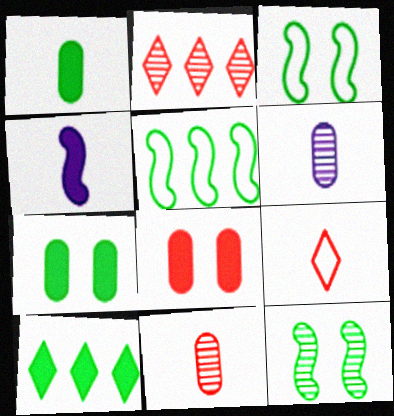[[2, 6, 12], 
[4, 8, 10]]